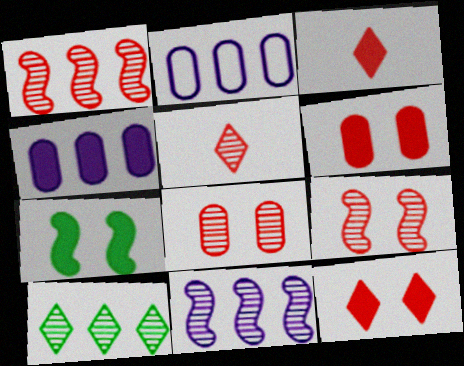[[1, 5, 8], 
[2, 5, 7], 
[3, 4, 7]]